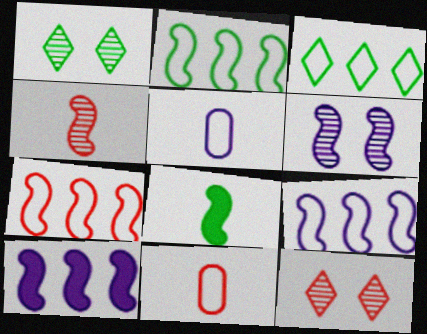[[1, 10, 11], 
[2, 7, 9], 
[6, 7, 8]]